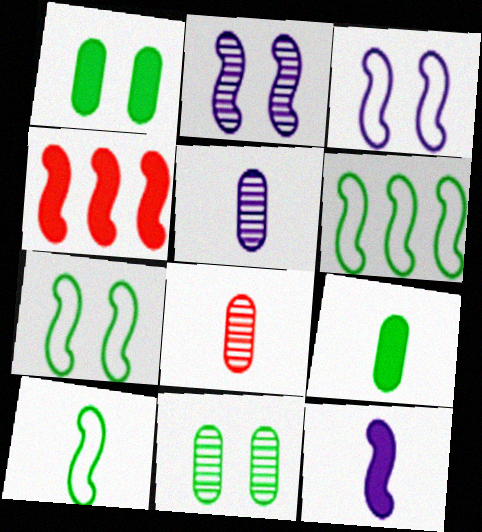[[2, 4, 10], 
[6, 7, 10]]